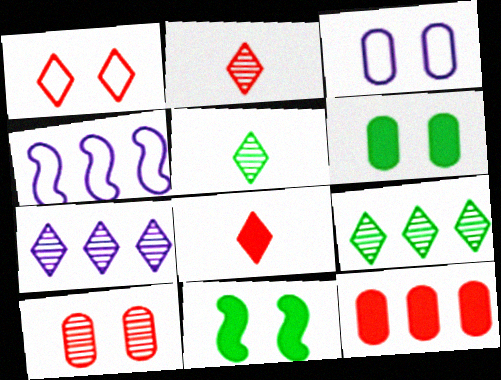[[2, 4, 6], 
[3, 6, 10], 
[4, 9, 12]]